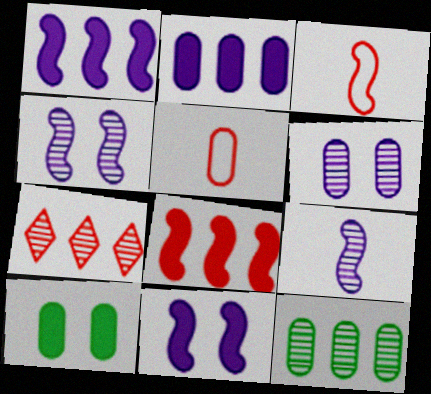[]